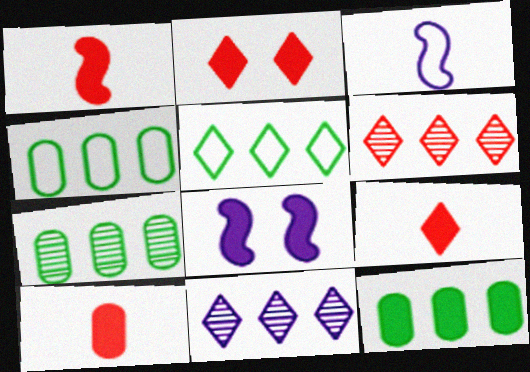[[1, 9, 10], 
[2, 3, 7], 
[4, 7, 12], 
[8, 9, 12]]